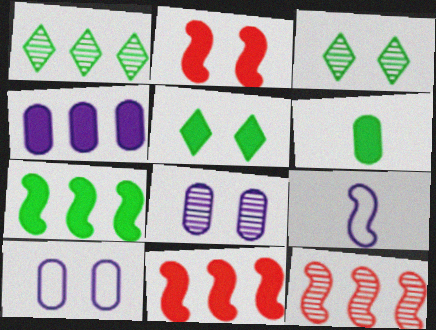[[2, 3, 10], 
[5, 6, 7]]